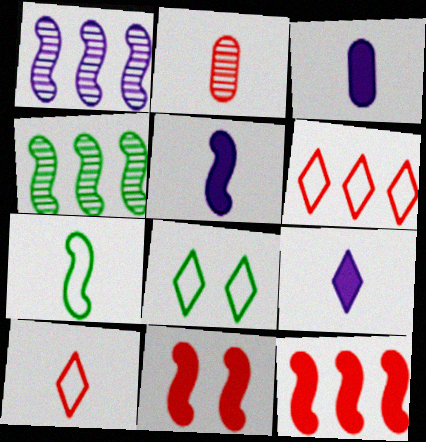[[1, 7, 11], 
[2, 6, 11], 
[2, 7, 9], 
[3, 5, 9]]